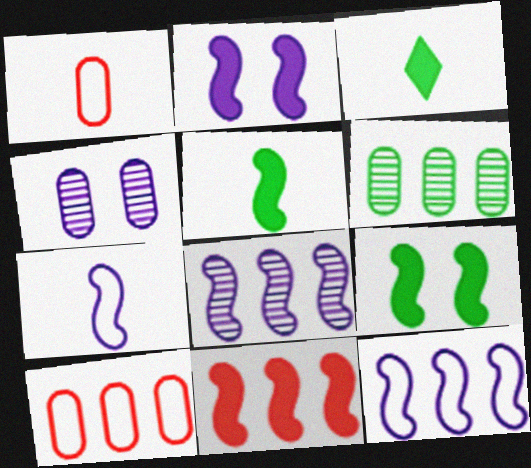[[2, 5, 11], 
[2, 7, 8]]